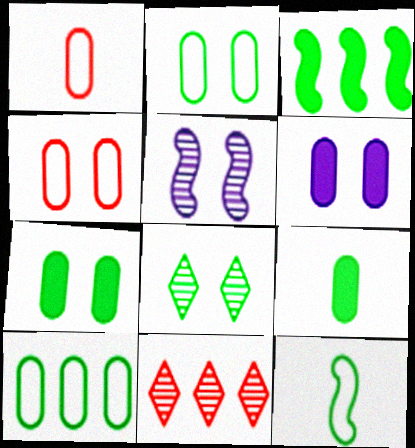[[6, 11, 12]]